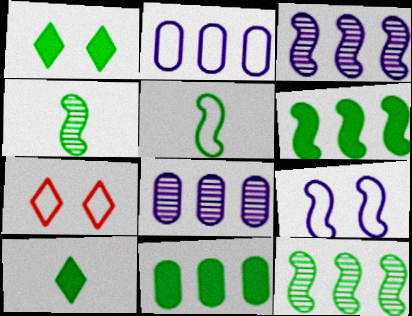[[2, 5, 7]]